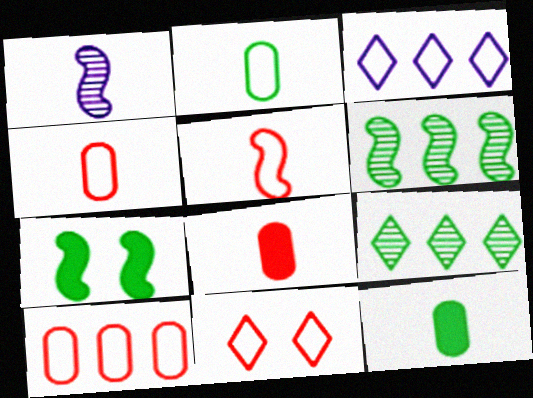[[2, 7, 9], 
[5, 10, 11]]